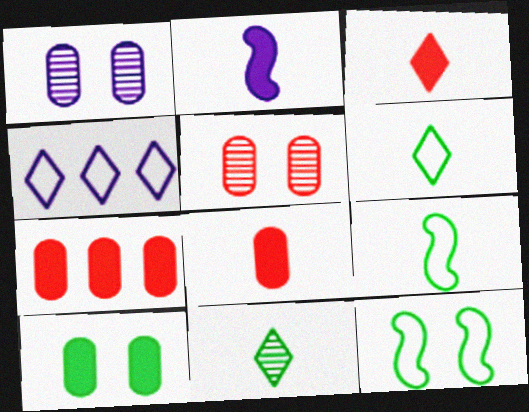[[1, 2, 4]]